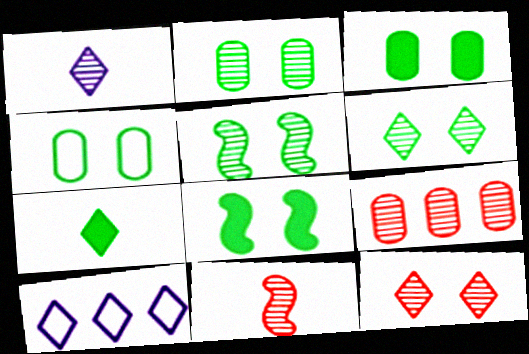[[1, 5, 9], 
[2, 3, 4], 
[2, 5, 6], 
[3, 10, 11], 
[4, 6, 8], 
[7, 10, 12], 
[9, 11, 12]]